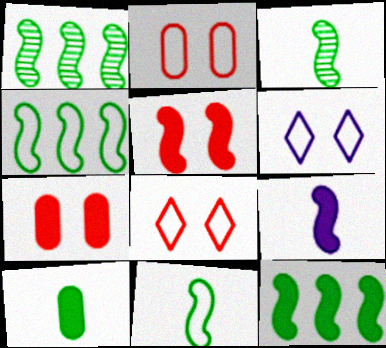[[1, 4, 12], 
[5, 9, 12]]